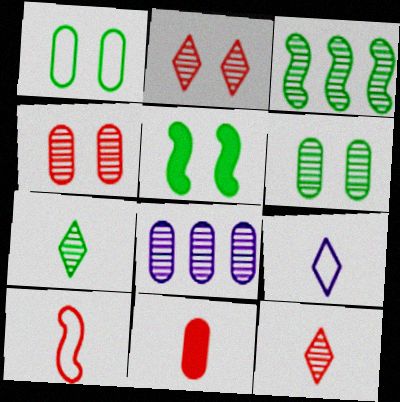[[1, 8, 11], 
[3, 6, 7], 
[10, 11, 12]]